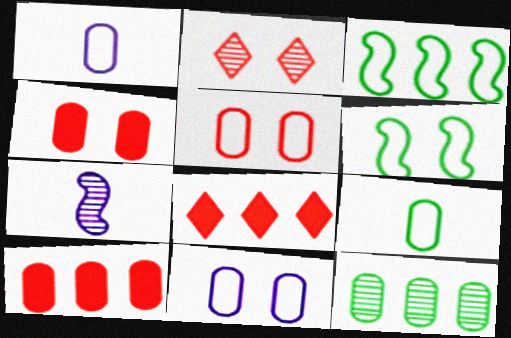[[1, 4, 12], 
[2, 7, 12]]